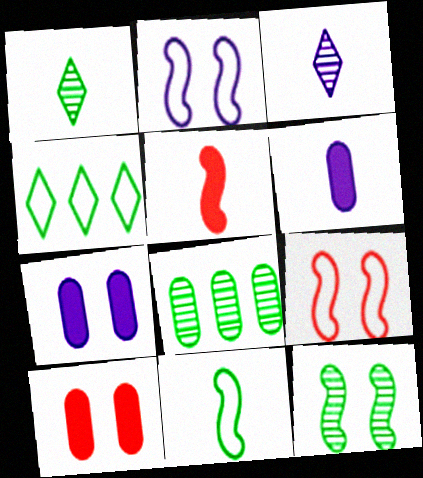[[1, 8, 12]]